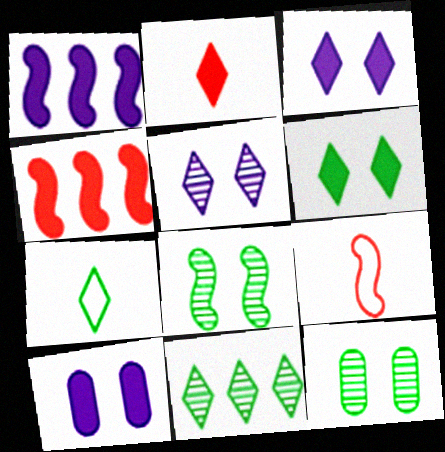[[1, 8, 9], 
[6, 7, 11], 
[9, 10, 11]]